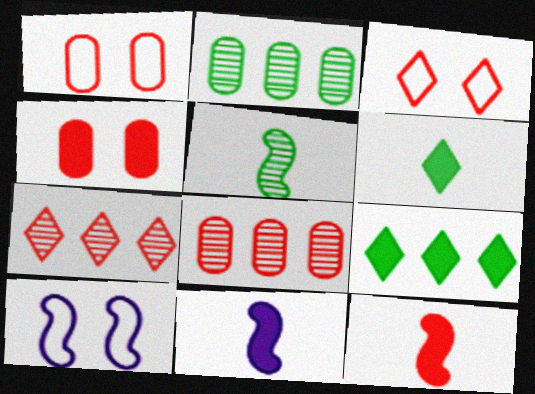[[1, 7, 12], 
[2, 3, 11], 
[3, 8, 12], 
[4, 9, 11], 
[6, 8, 10]]